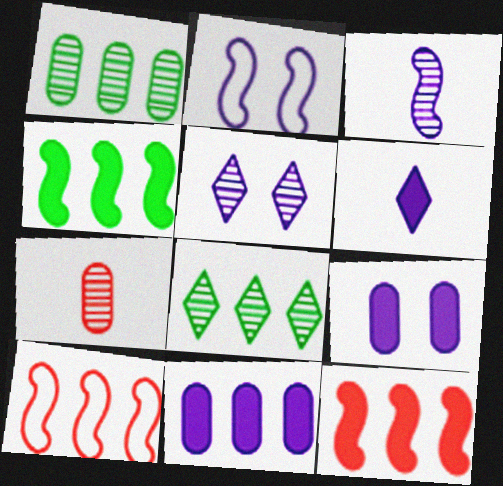[[2, 5, 9], 
[8, 10, 11]]